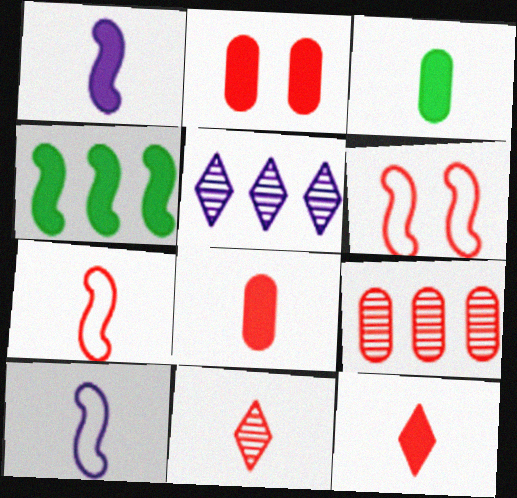[[1, 3, 12], 
[3, 5, 6], 
[3, 10, 11], 
[6, 9, 12], 
[7, 8, 11]]